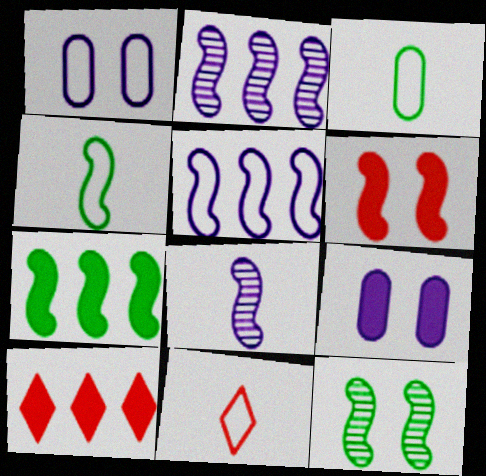[[2, 4, 6], 
[4, 7, 12]]